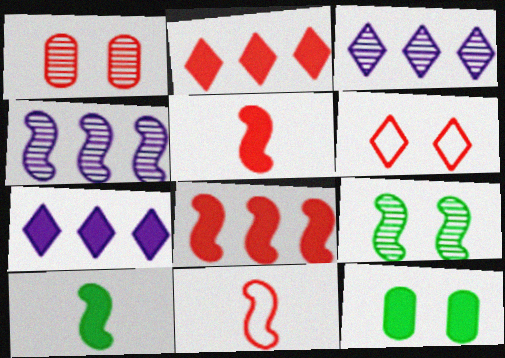[[1, 2, 11], 
[3, 11, 12], 
[5, 7, 12]]